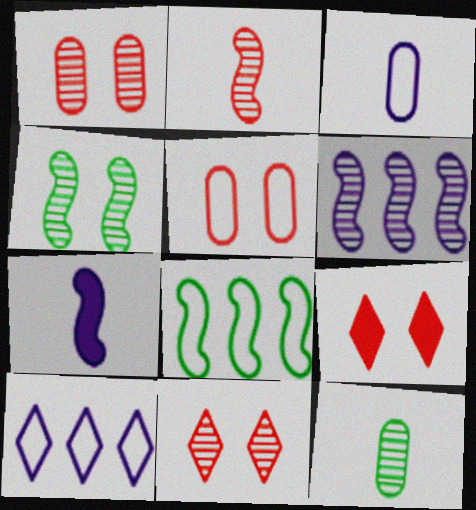[[2, 4, 6], 
[6, 11, 12]]